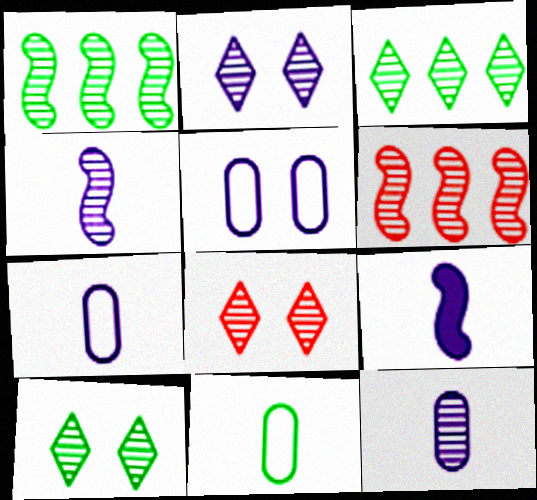[[1, 8, 12], 
[2, 8, 10], 
[6, 10, 12]]